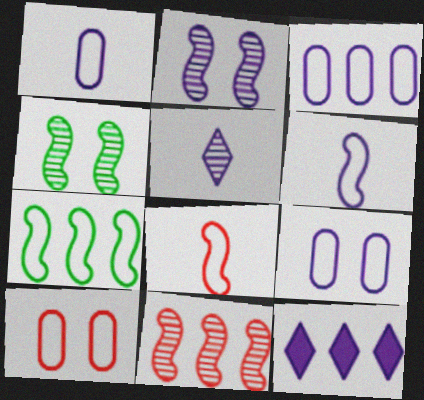[[1, 2, 12], 
[1, 3, 9]]